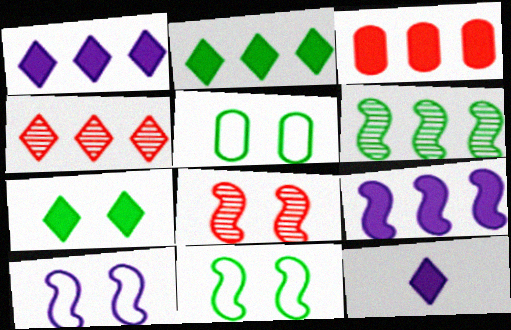[[2, 3, 9]]